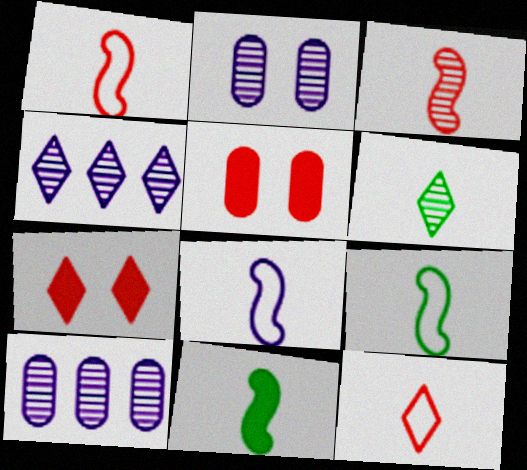[[1, 8, 9], 
[3, 8, 11], 
[4, 5, 9], 
[7, 9, 10]]